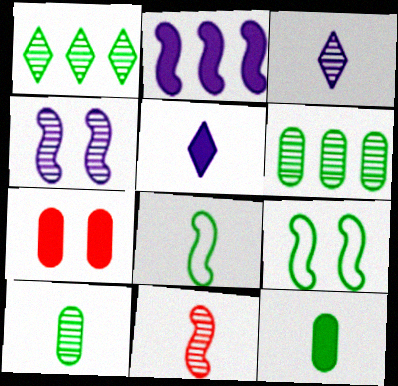[[1, 9, 12], 
[2, 9, 11], 
[3, 10, 11]]